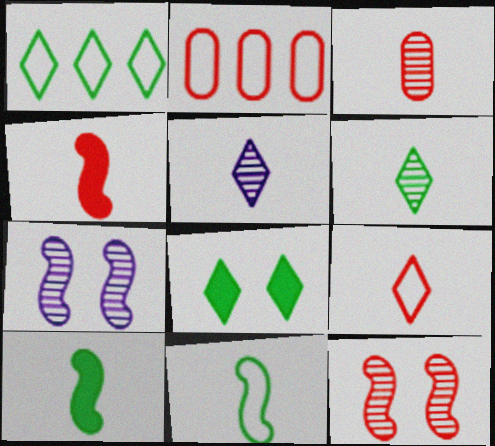[[1, 6, 8], 
[3, 4, 9]]